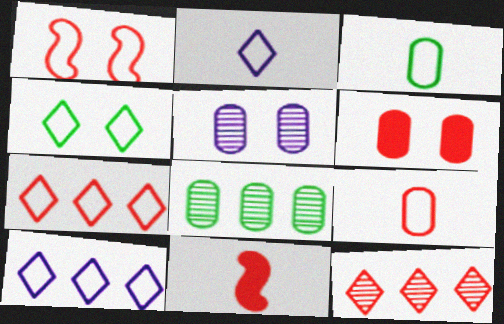[[1, 3, 10], 
[1, 7, 9], 
[2, 4, 7]]